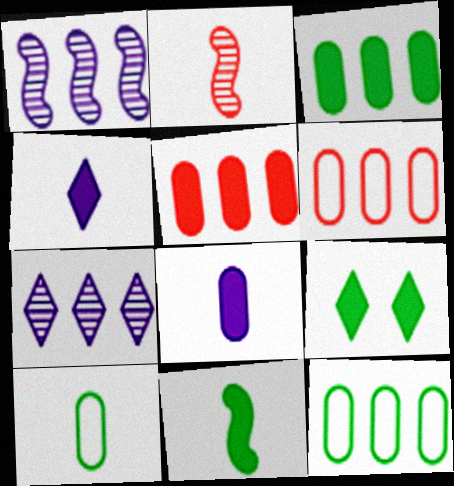[[2, 4, 10], 
[3, 9, 11]]